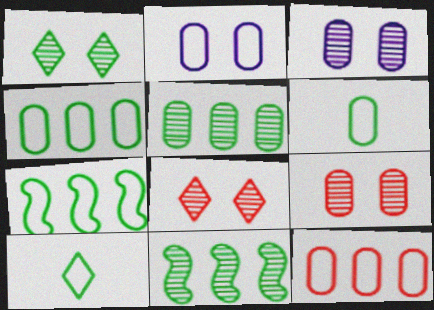[[2, 6, 12]]